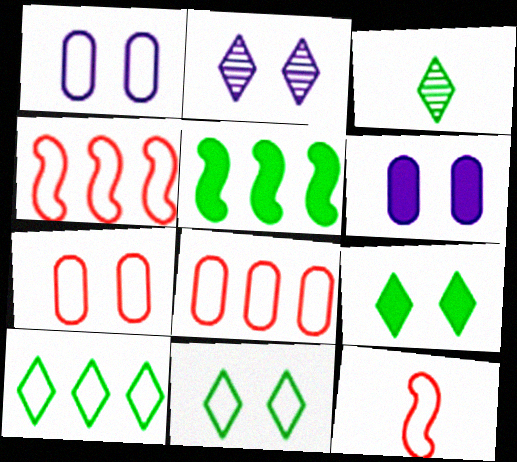[[1, 10, 12], 
[3, 4, 6], 
[3, 9, 10]]